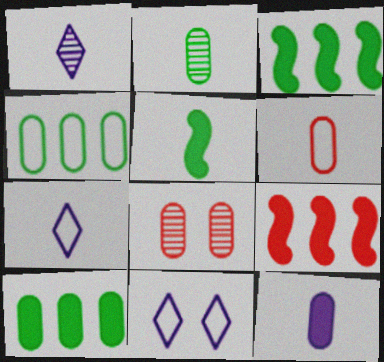[[1, 5, 6], 
[2, 6, 12], 
[2, 9, 11], 
[3, 7, 8], 
[4, 8, 12]]